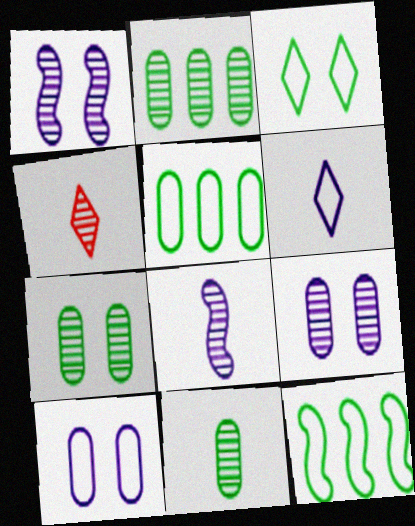[[1, 2, 4], 
[2, 7, 11], 
[4, 8, 11]]